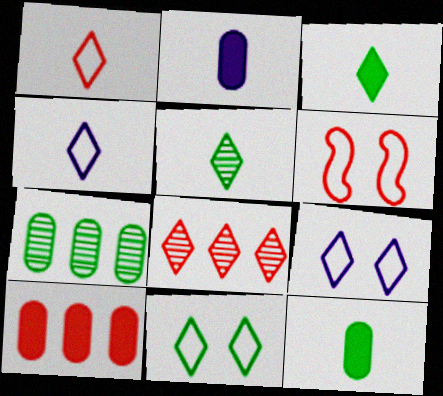[[3, 8, 9]]